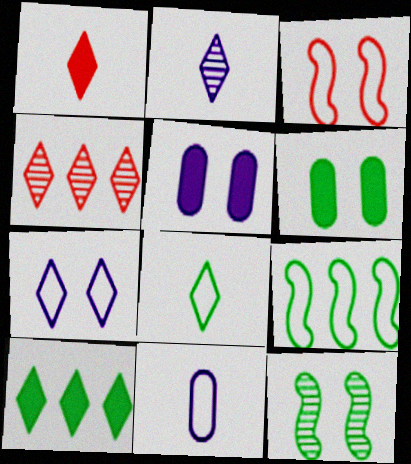[[1, 2, 8]]